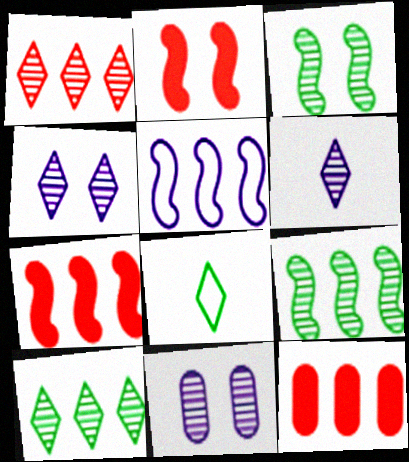[[5, 7, 9], 
[5, 10, 12], 
[7, 8, 11]]